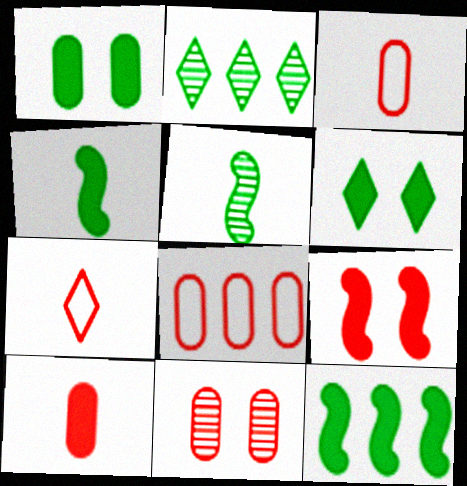[[8, 10, 11]]